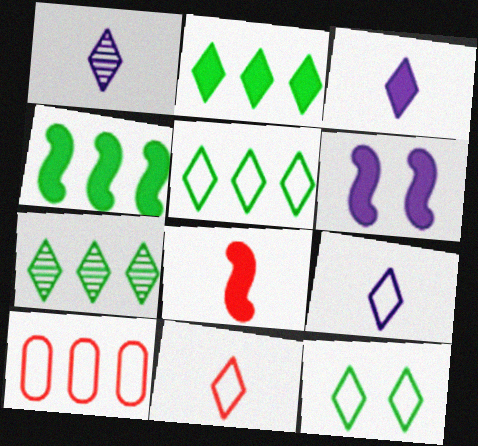[[1, 3, 9], 
[2, 5, 7], 
[4, 6, 8]]